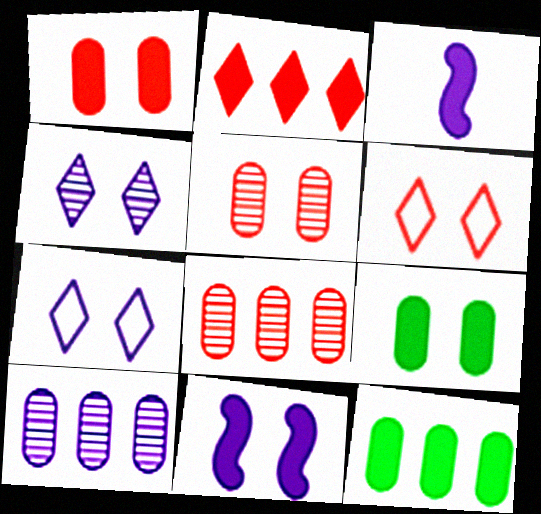[[2, 3, 9], 
[3, 7, 10]]